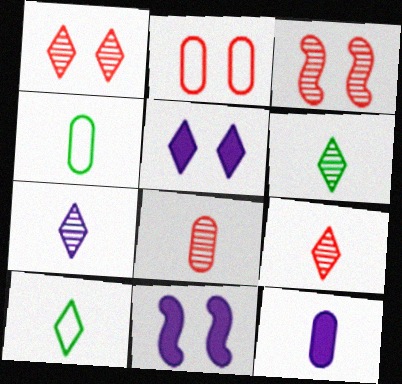[[4, 8, 12], 
[6, 7, 9]]